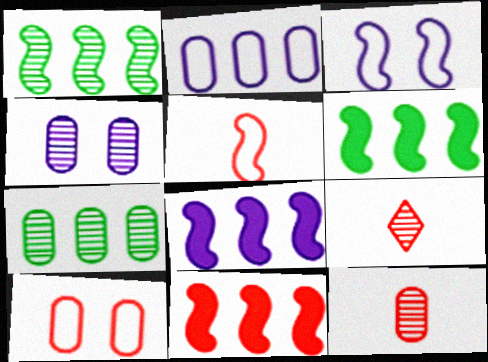[[1, 4, 9], 
[4, 7, 12], 
[6, 8, 11], 
[9, 10, 11]]